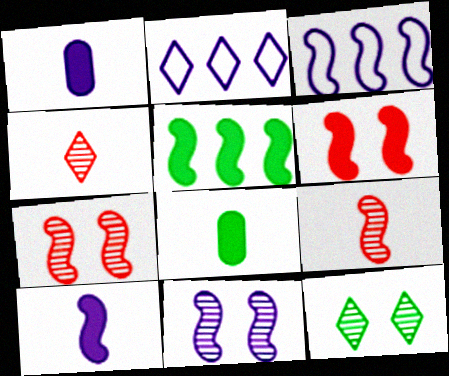[[1, 2, 11], 
[2, 7, 8], 
[3, 10, 11], 
[5, 6, 10]]